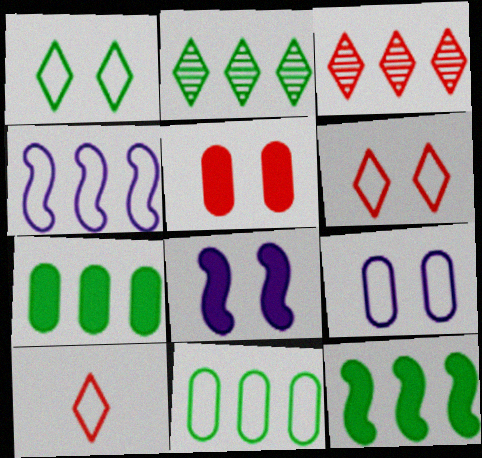[[2, 11, 12], 
[3, 4, 7]]